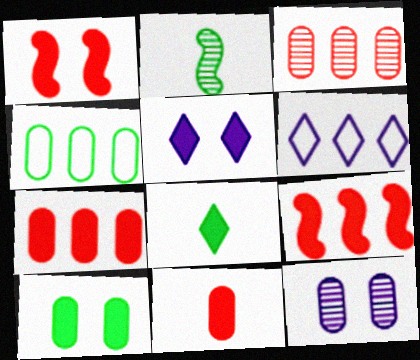[[1, 5, 10], 
[4, 11, 12]]